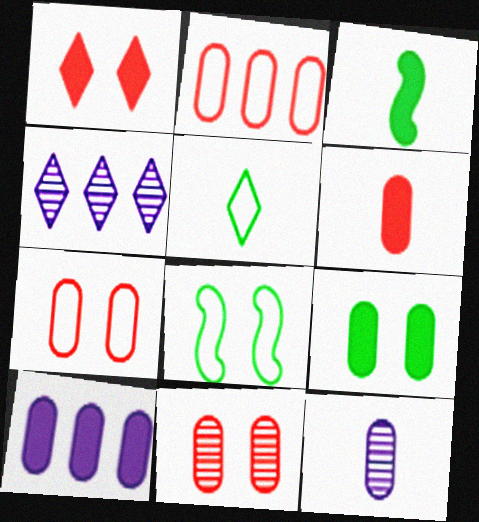[[1, 3, 10], 
[1, 4, 5], 
[2, 6, 11], 
[2, 9, 12], 
[3, 4, 7], 
[4, 6, 8], 
[6, 9, 10]]